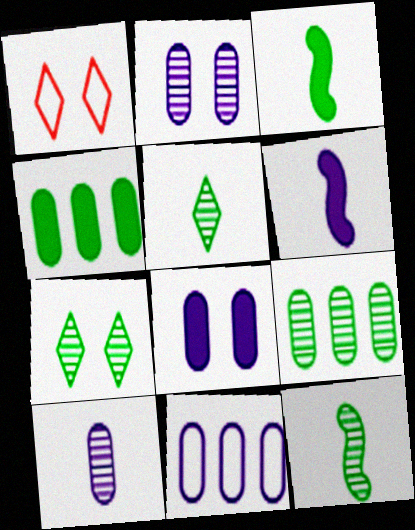[[1, 6, 9], 
[7, 9, 12], 
[8, 10, 11]]